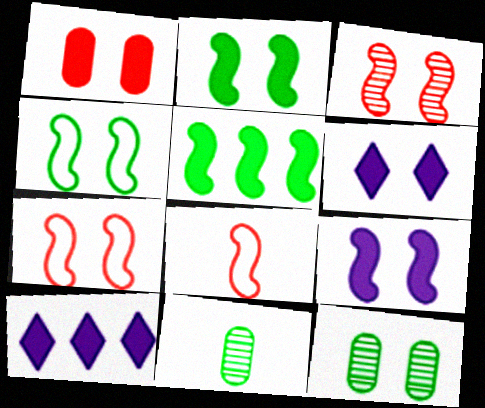[[1, 2, 6], 
[3, 4, 9], 
[6, 7, 12], 
[7, 10, 11], 
[8, 10, 12]]